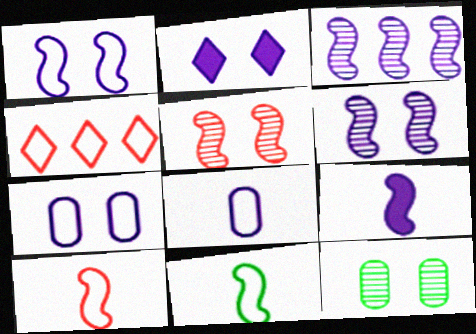[[1, 3, 9], 
[2, 3, 8], 
[2, 6, 7], 
[4, 7, 11], 
[4, 9, 12]]